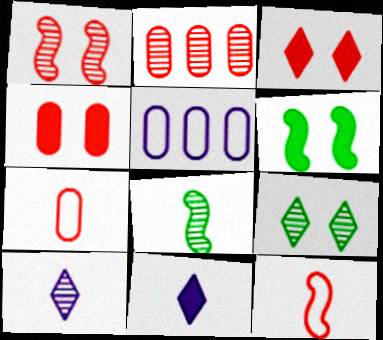[[2, 3, 12], 
[2, 4, 7], 
[3, 5, 8], 
[7, 8, 11]]